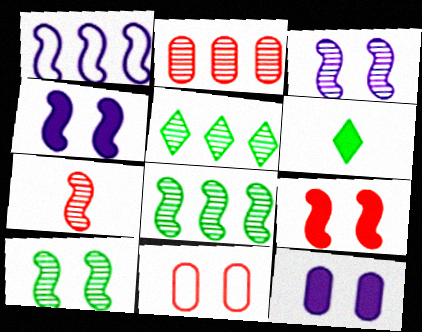[[3, 7, 8]]